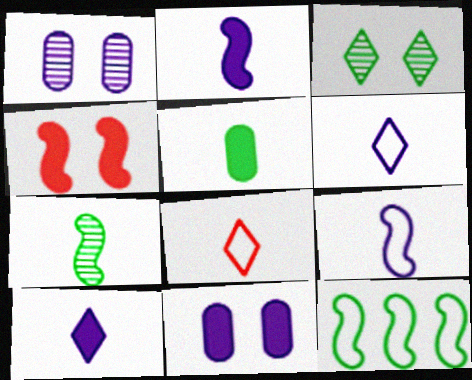[[3, 5, 12]]